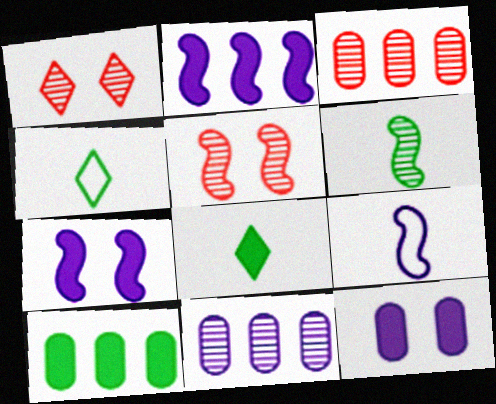[[1, 6, 11], 
[1, 9, 10], 
[3, 4, 7]]